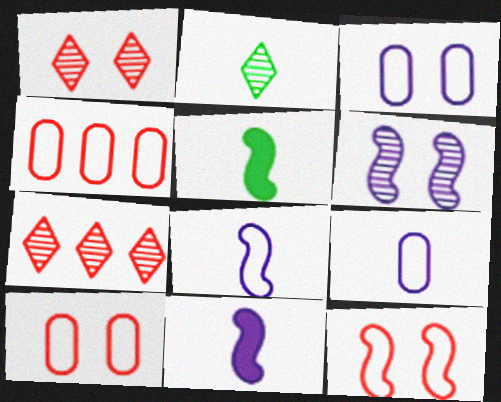[[3, 5, 7]]